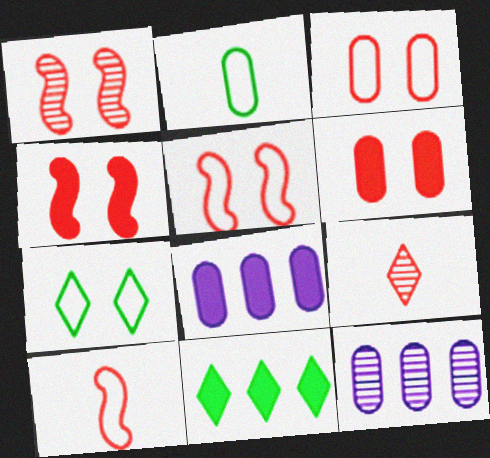[[1, 4, 5], 
[2, 6, 12]]